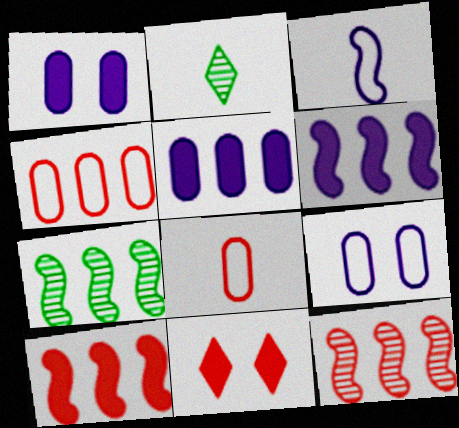[[2, 9, 10], 
[8, 11, 12]]